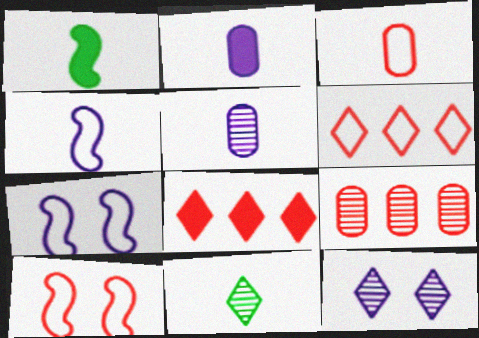[[3, 6, 10]]